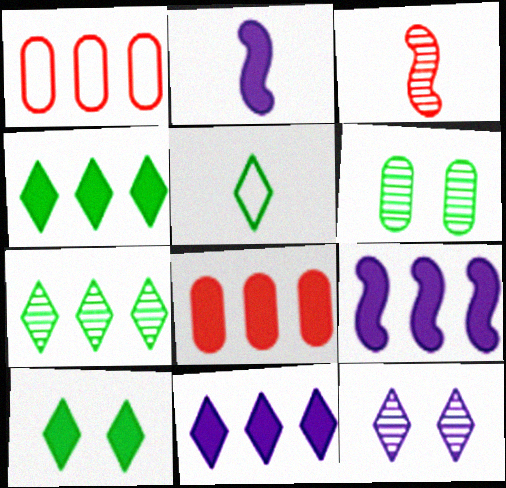[[1, 7, 9], 
[2, 8, 10], 
[4, 8, 9], 
[5, 7, 10]]